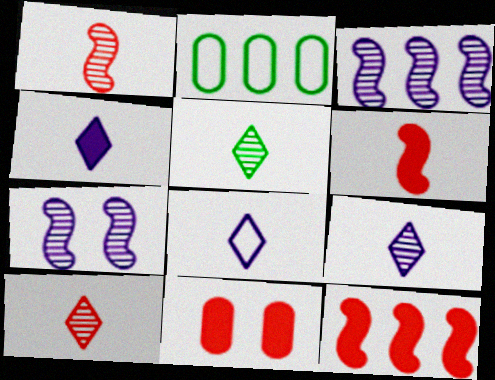[[4, 8, 9], 
[5, 9, 10]]